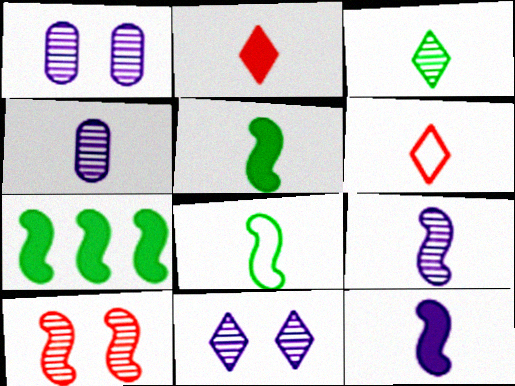[[1, 6, 7], 
[2, 4, 8], 
[4, 5, 6]]